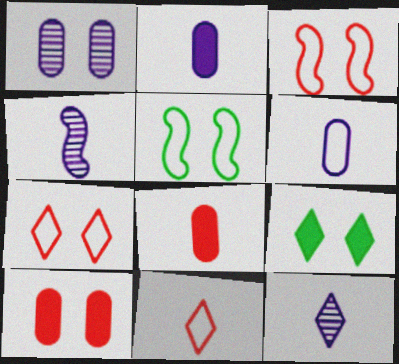[[1, 3, 9]]